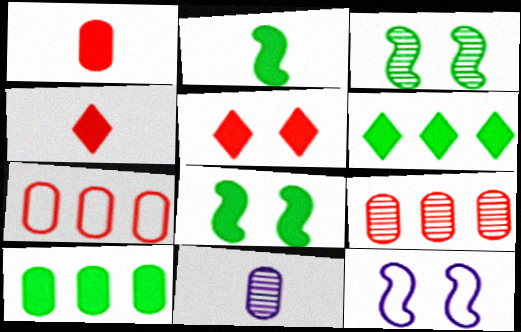[]